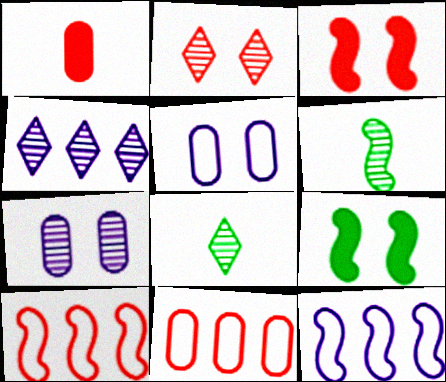[[1, 2, 10], 
[2, 4, 8], 
[2, 5, 9], 
[3, 6, 12]]